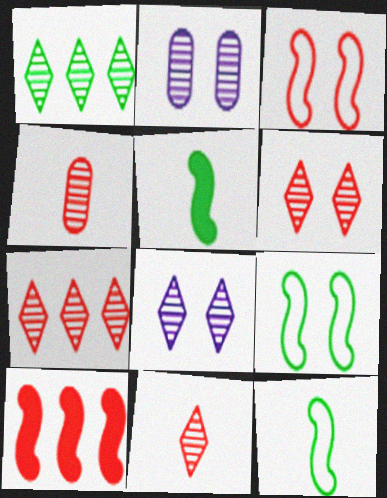[[1, 8, 11], 
[6, 7, 11]]